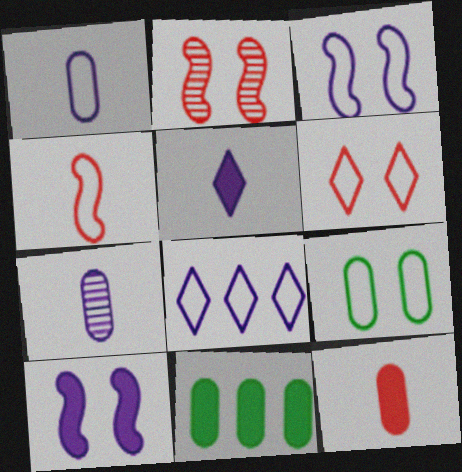[[1, 3, 8], 
[3, 6, 9], 
[4, 8, 9], 
[7, 8, 10]]